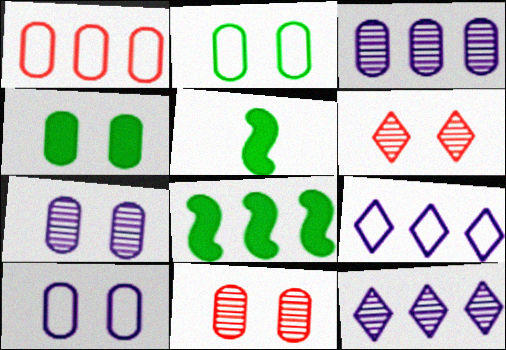[[1, 8, 12], 
[4, 10, 11], 
[5, 9, 11]]